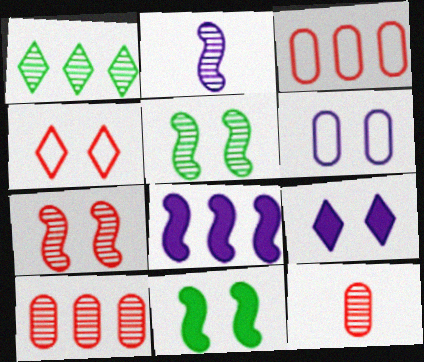[[1, 3, 8]]